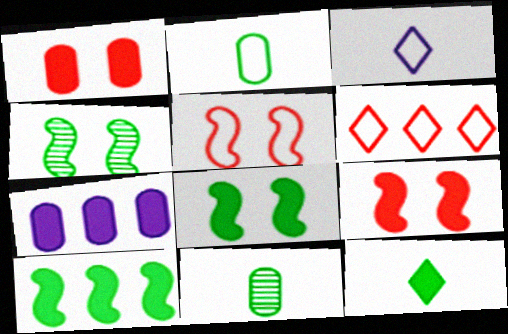[[7, 9, 12]]